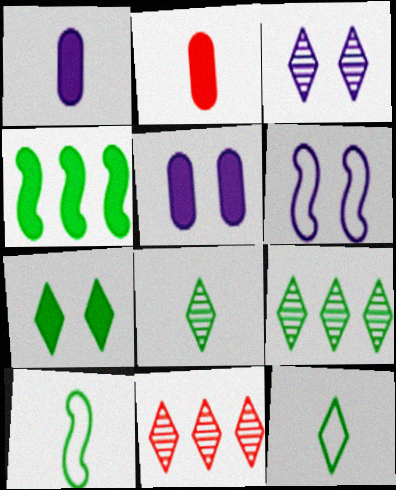[[2, 6, 9], 
[3, 5, 6], 
[3, 8, 11], 
[5, 10, 11], 
[7, 9, 12]]